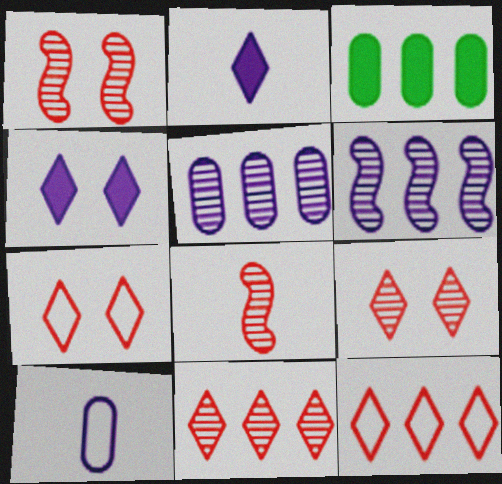[[3, 6, 12], 
[4, 6, 10]]